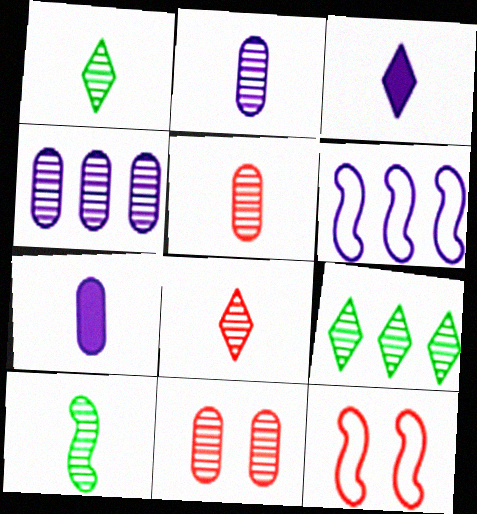[[2, 8, 10], 
[7, 9, 12]]